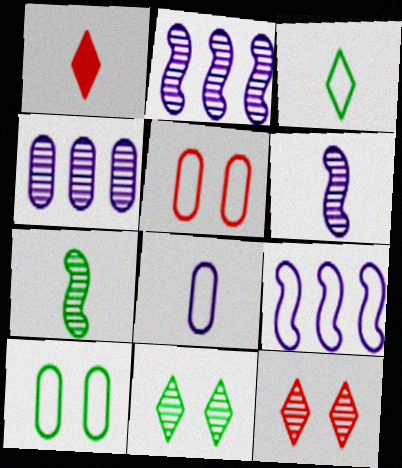[[1, 2, 10], 
[1, 7, 8], 
[3, 5, 9], 
[4, 7, 12]]